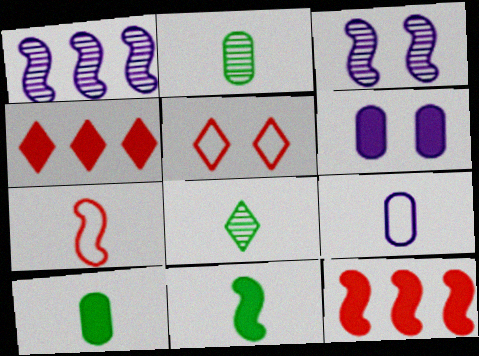[[1, 5, 10], 
[4, 6, 11]]